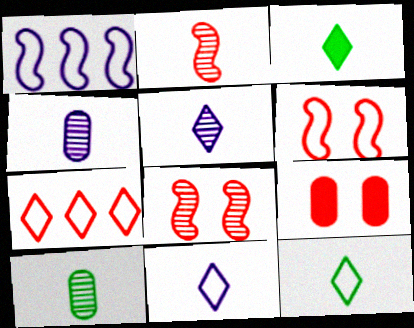[[2, 5, 10], 
[2, 7, 9]]